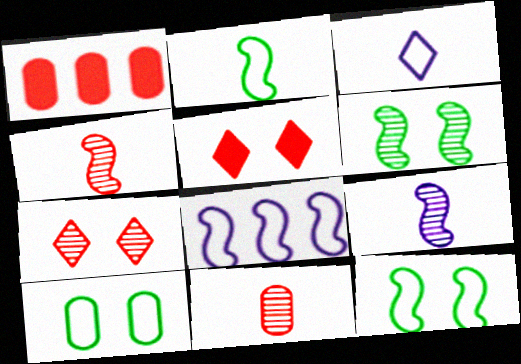[[1, 3, 6]]